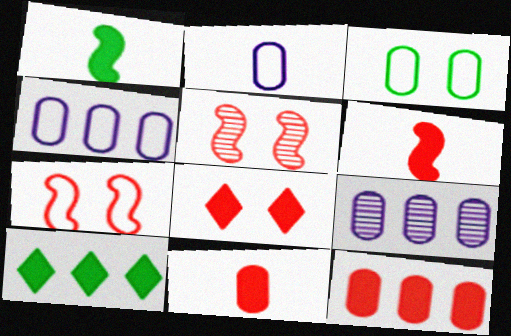[[2, 5, 10], 
[3, 9, 11], 
[6, 8, 12]]